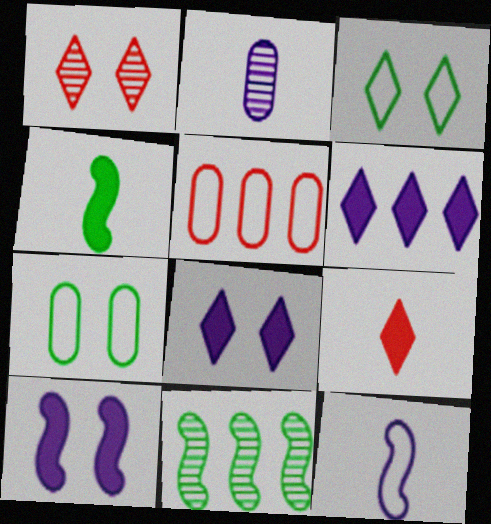[[1, 2, 11], 
[1, 3, 8], 
[1, 7, 10], 
[3, 5, 12], 
[5, 6, 11]]